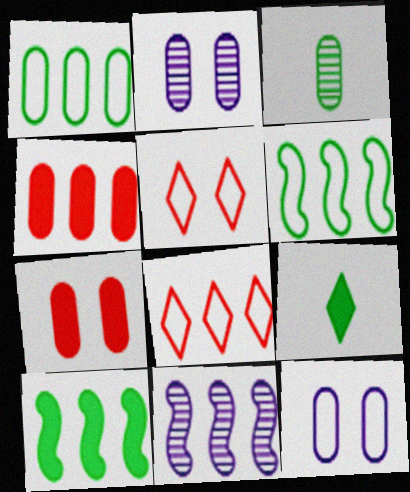[[3, 4, 12]]